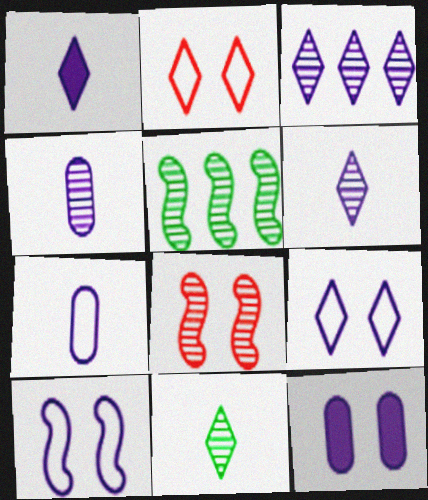[[1, 3, 9]]